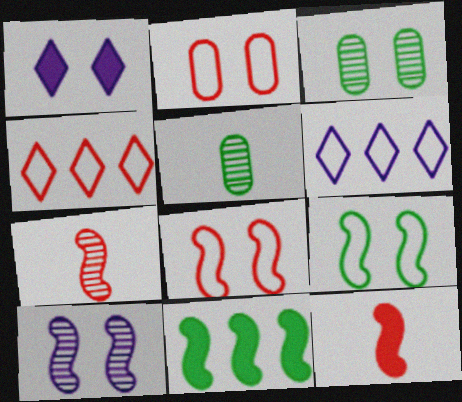[[1, 3, 8], 
[3, 6, 12]]